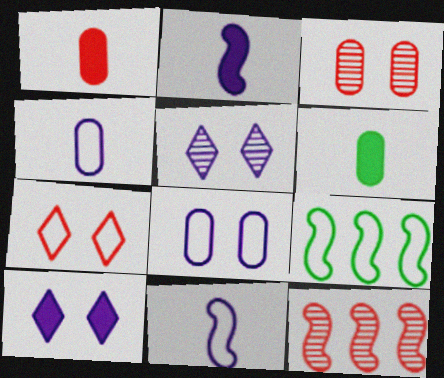[[1, 5, 9], 
[1, 7, 12], 
[4, 7, 9]]